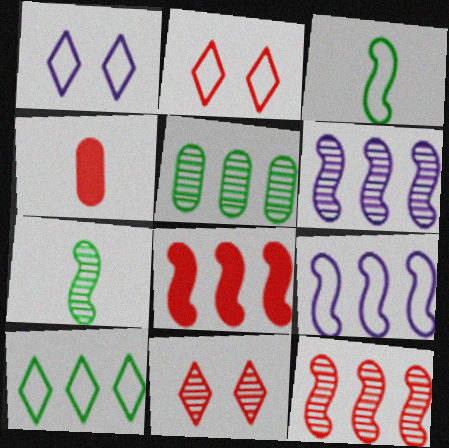[[2, 4, 12]]